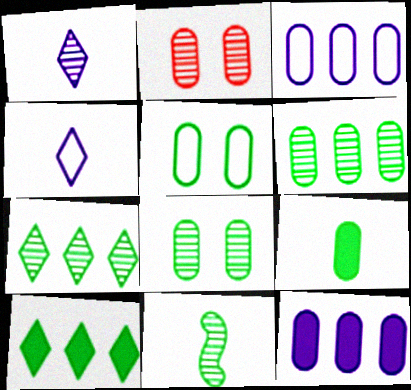[[2, 3, 9], 
[5, 6, 9], 
[5, 10, 11], 
[7, 8, 11]]